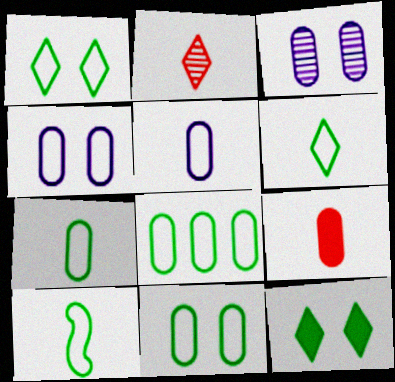[[1, 8, 10], 
[3, 8, 9], 
[6, 7, 10], 
[7, 8, 11]]